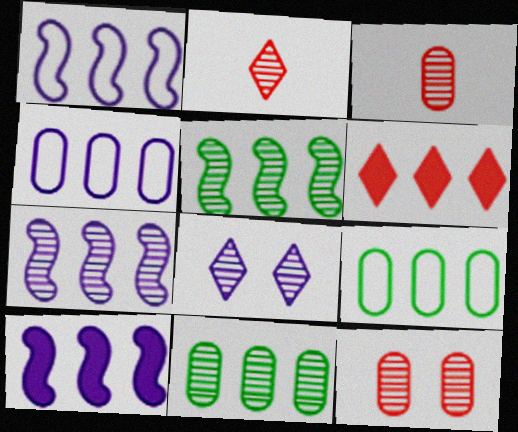[[1, 6, 11], 
[1, 7, 10], 
[3, 5, 8], 
[4, 5, 6], 
[6, 7, 9]]